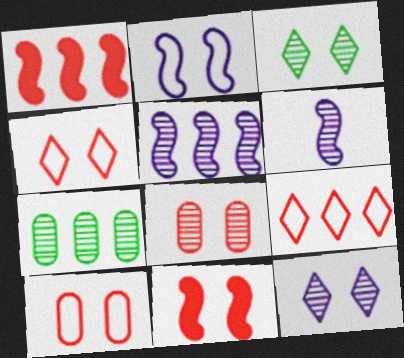[[4, 8, 11]]